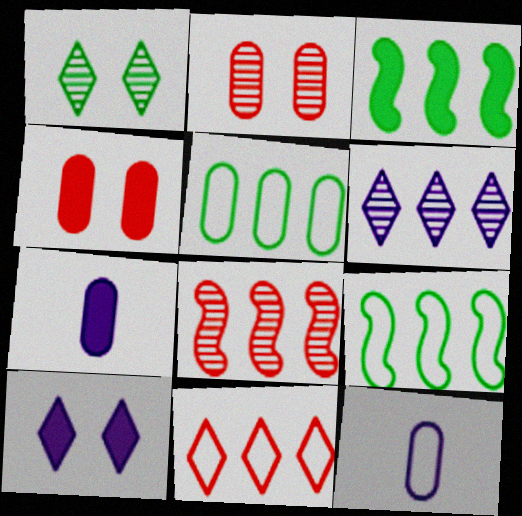[[2, 5, 7]]